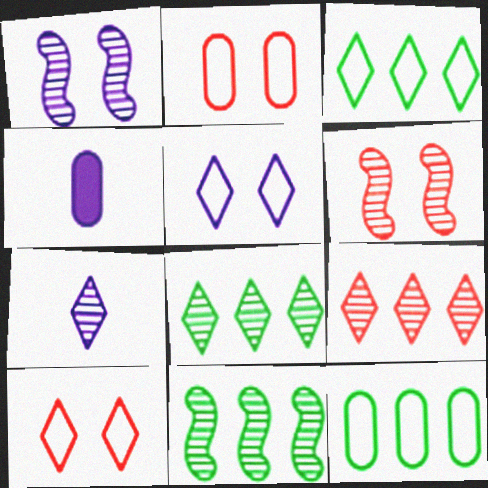[[3, 4, 6], 
[4, 10, 11]]